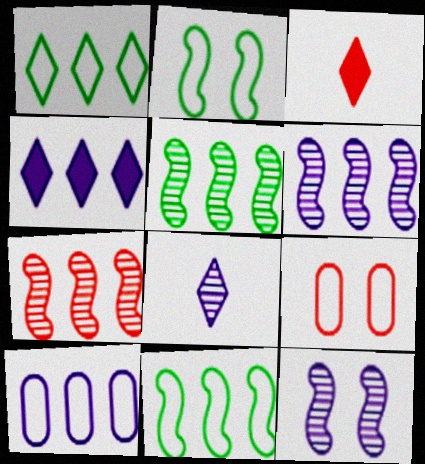[[3, 7, 9], 
[4, 6, 10], 
[5, 6, 7]]